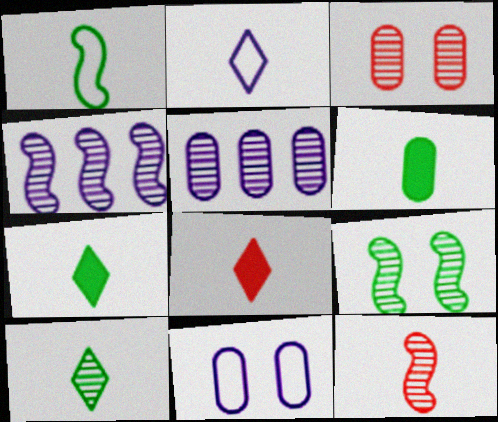[[1, 6, 10], 
[2, 6, 12], 
[2, 8, 10], 
[3, 4, 10], 
[4, 9, 12]]